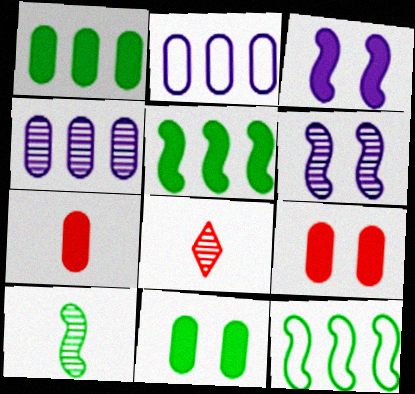[]